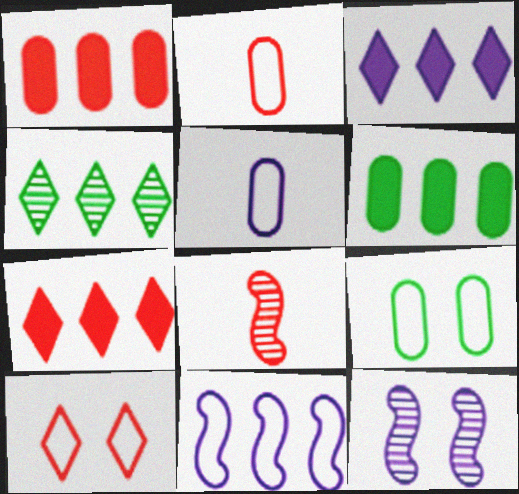[[1, 4, 11], 
[1, 8, 10], 
[3, 5, 12], 
[3, 8, 9]]